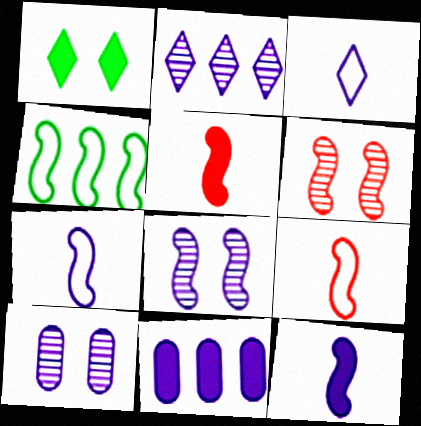[[1, 5, 11], 
[3, 8, 11], 
[4, 5, 8], 
[4, 6, 12]]